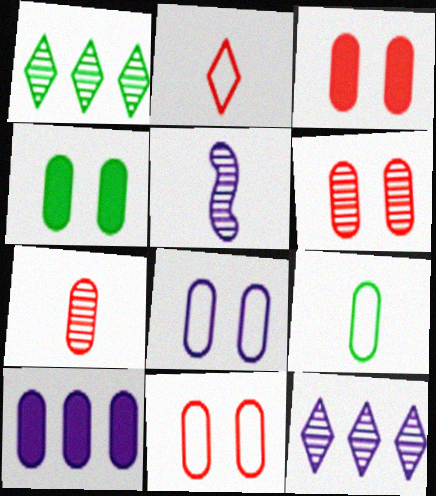[[1, 5, 6], 
[3, 6, 11], 
[4, 6, 8], 
[6, 9, 10]]